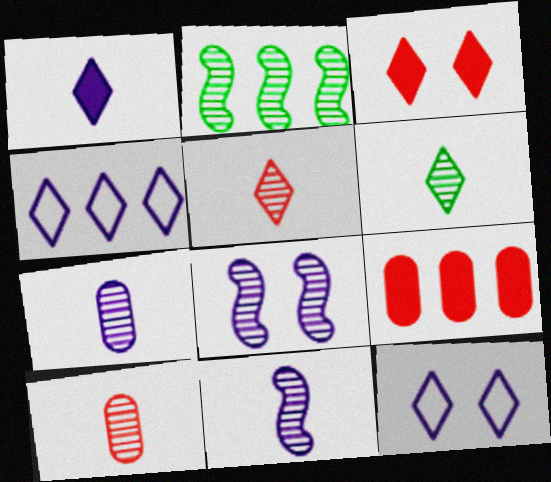[[2, 4, 9], 
[3, 4, 6], 
[6, 10, 11]]